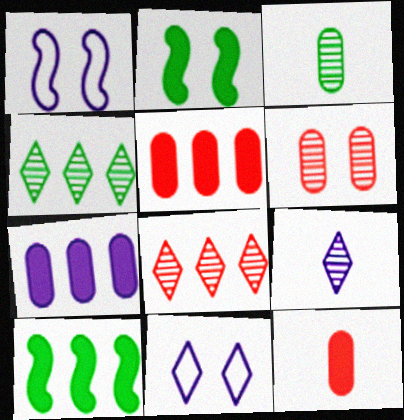[[1, 4, 12], 
[1, 7, 9], 
[2, 6, 11]]